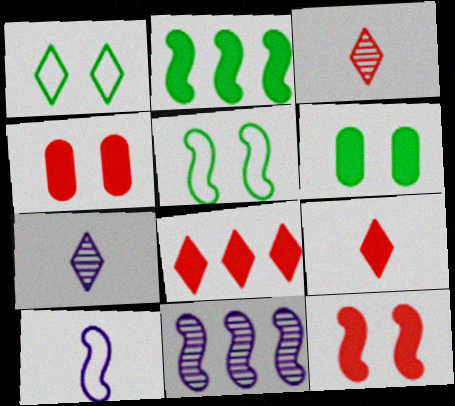[[1, 7, 8]]